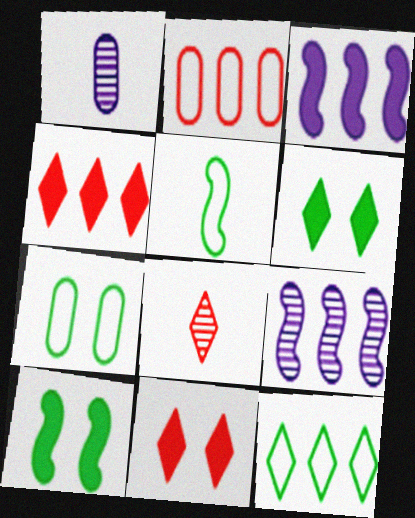[[3, 7, 8], 
[5, 7, 12]]